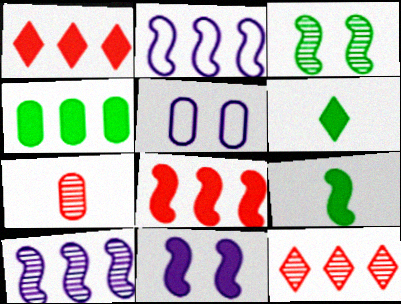[[2, 4, 12], 
[4, 5, 7], 
[5, 9, 12], 
[8, 9, 11]]